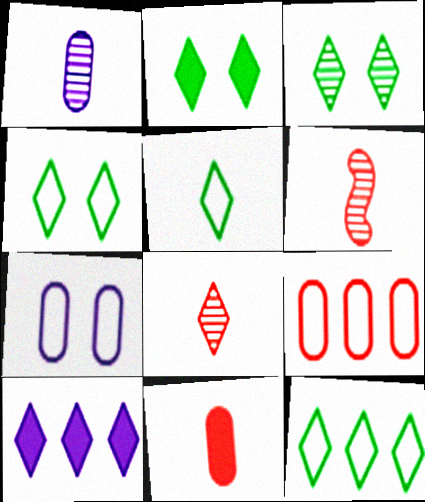[[2, 3, 4], 
[4, 5, 12], 
[4, 8, 10]]